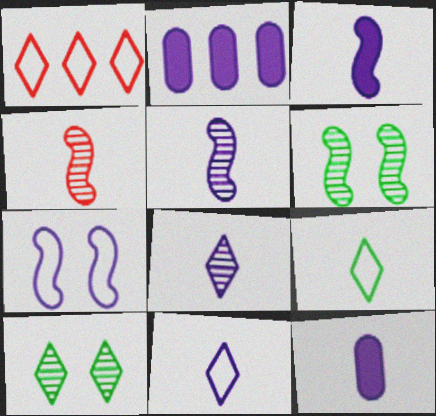[[1, 6, 12], 
[2, 7, 8], 
[4, 9, 12], 
[5, 11, 12]]